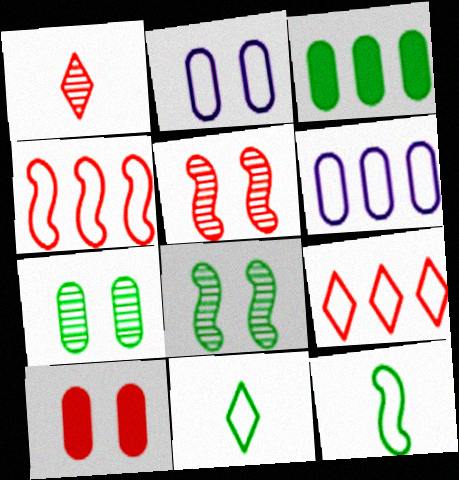[[1, 4, 10], 
[2, 4, 11], 
[2, 7, 10], 
[2, 9, 12], 
[3, 8, 11]]